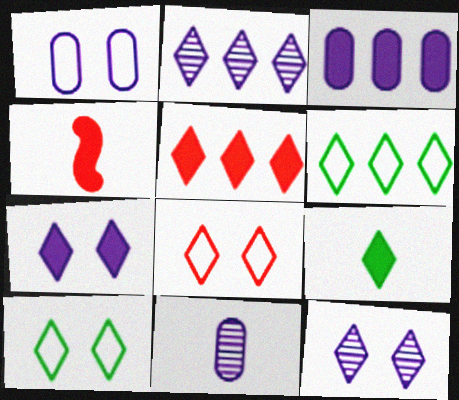[[1, 3, 11], 
[2, 5, 6], 
[2, 8, 9], 
[5, 7, 9]]